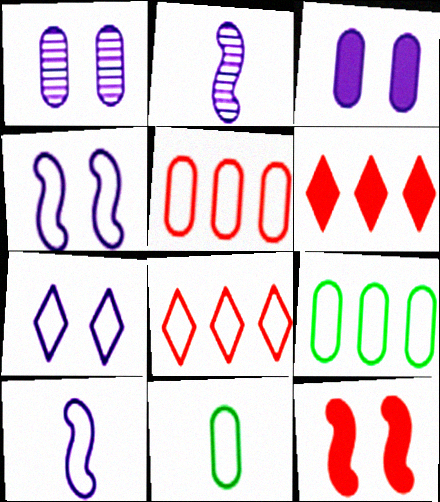[[4, 8, 11]]